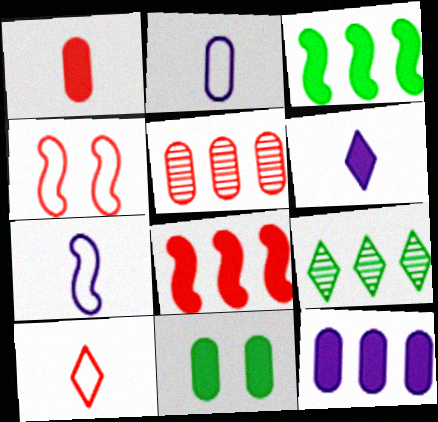[[1, 11, 12], 
[2, 5, 11], 
[6, 8, 11]]